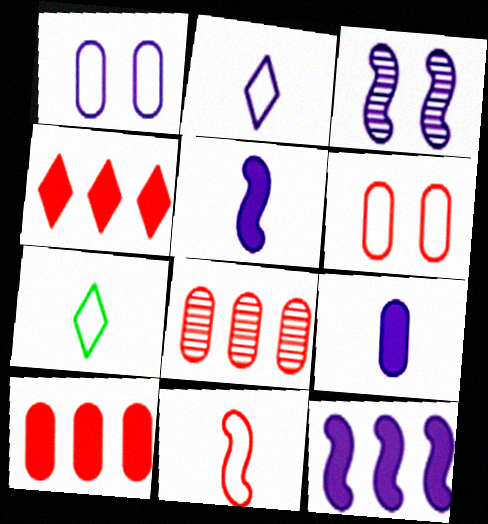[[3, 7, 10]]